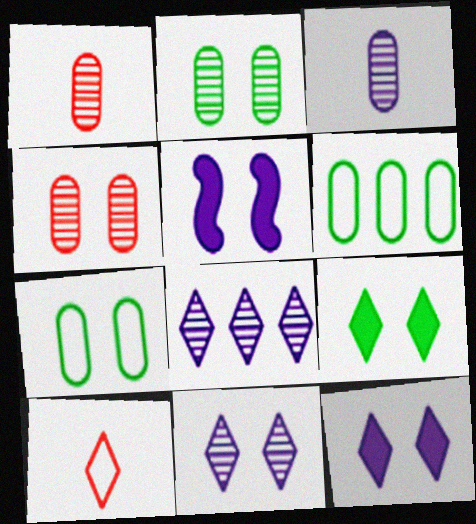[[8, 9, 10]]